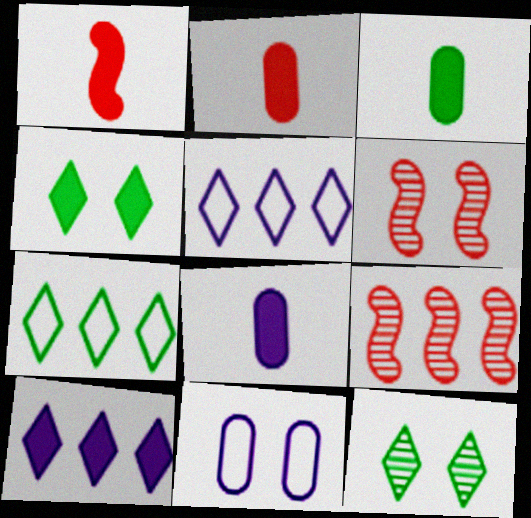[[2, 3, 8], 
[3, 5, 6], 
[4, 6, 11], 
[6, 7, 8]]